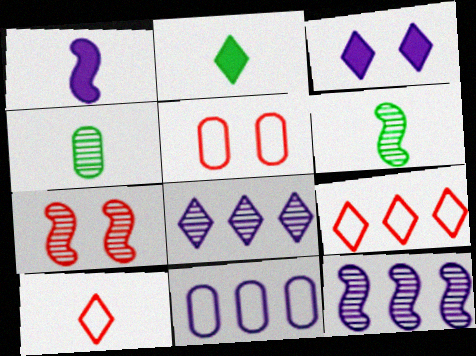[[1, 4, 10], 
[2, 5, 12], 
[2, 7, 11], 
[4, 7, 8], 
[6, 7, 12]]